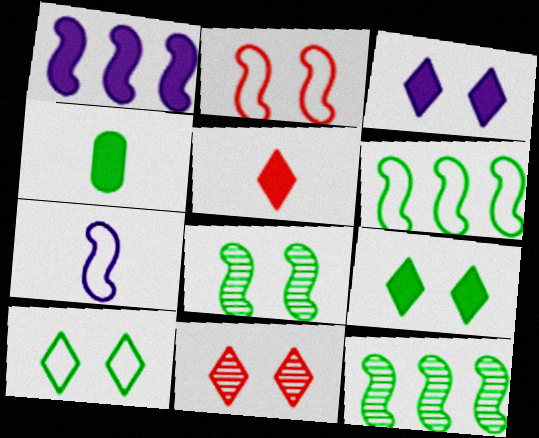[[2, 6, 7], 
[3, 10, 11], 
[4, 10, 12]]